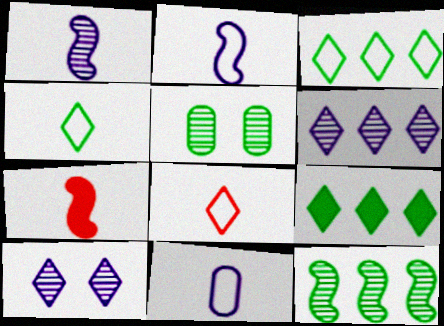[[8, 9, 10]]